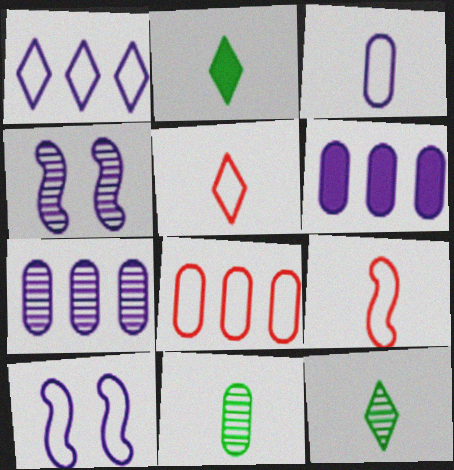[[1, 3, 10], 
[2, 4, 8]]